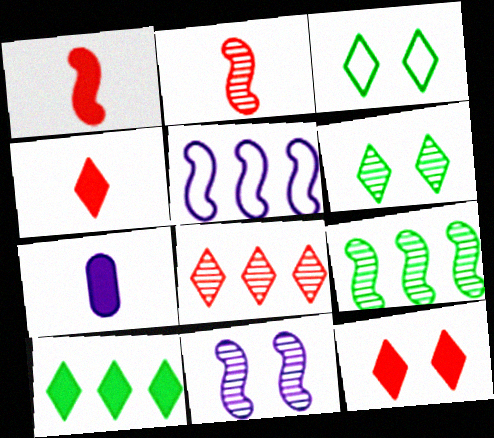[[2, 9, 11]]